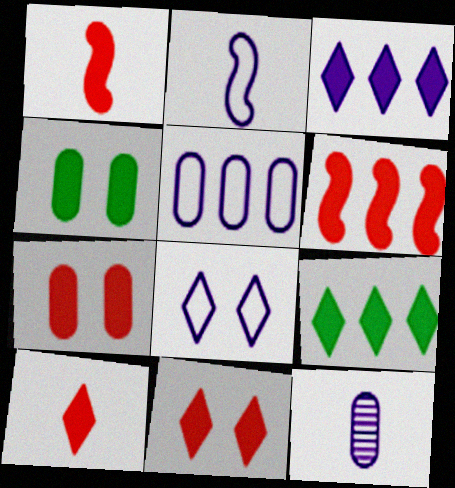[[1, 3, 4], 
[2, 5, 8], 
[6, 7, 10]]